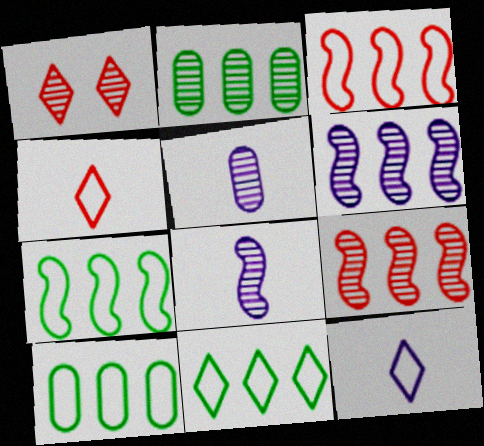[[1, 2, 8], 
[7, 10, 11]]